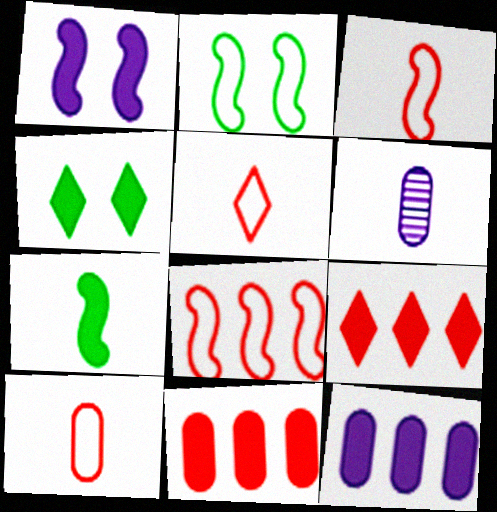[[2, 6, 9], 
[3, 5, 10], 
[4, 6, 8], 
[5, 6, 7]]